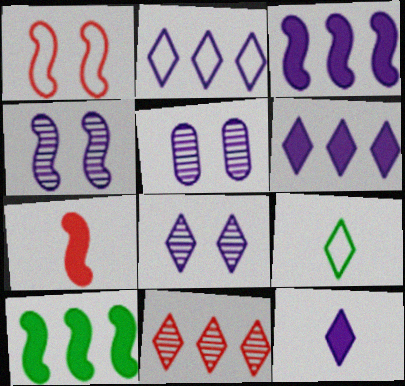[[2, 8, 12], 
[4, 5, 8]]